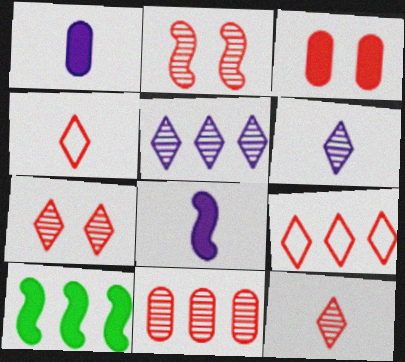[[2, 11, 12]]